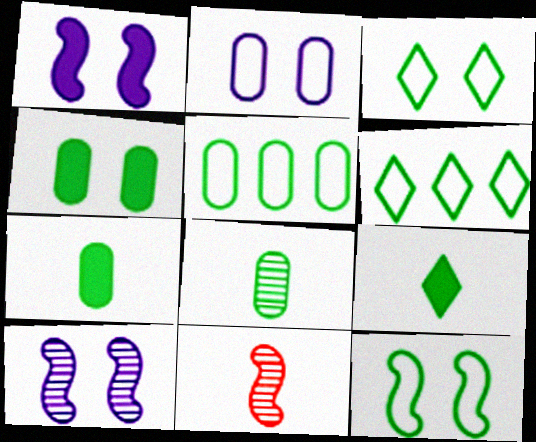[[4, 5, 8]]